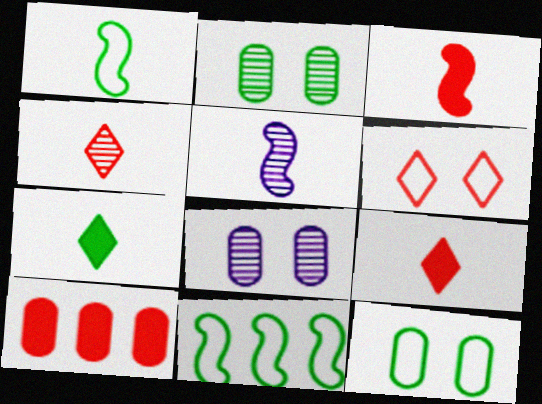[[1, 3, 5], 
[2, 7, 11], 
[8, 9, 11]]